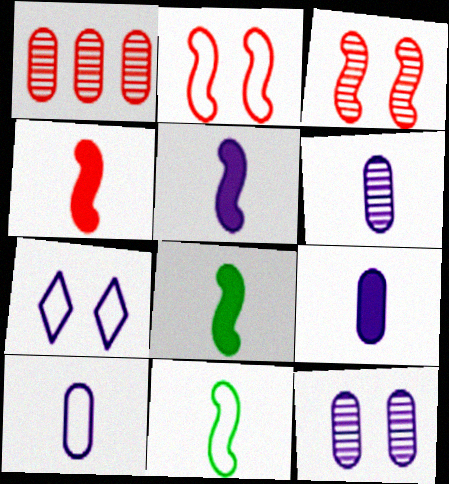[[1, 7, 8], 
[4, 5, 8], 
[6, 9, 10]]